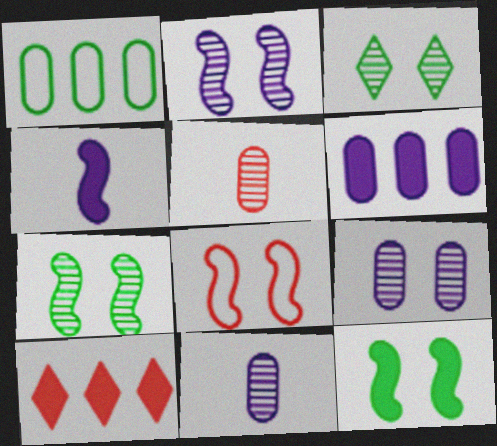[[2, 8, 12], 
[5, 8, 10]]